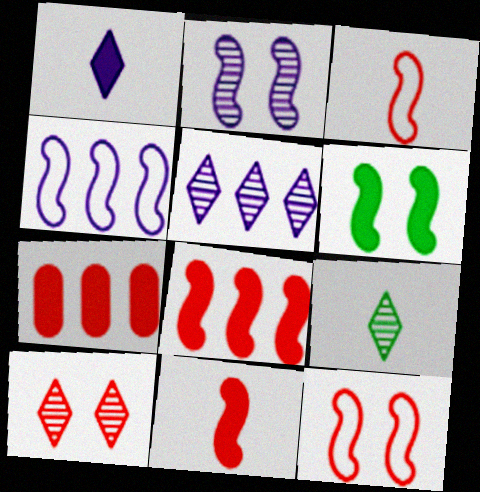[[1, 6, 7], 
[2, 6, 12], 
[3, 7, 10], 
[5, 9, 10]]